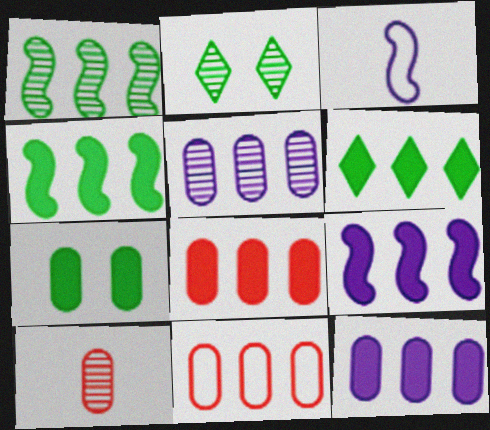[[2, 3, 8], 
[6, 8, 9]]